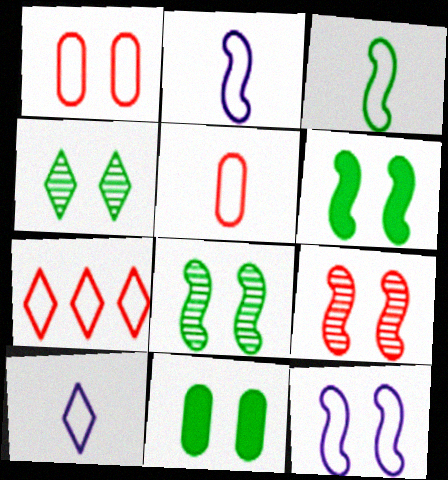[[3, 5, 10], 
[6, 9, 12]]